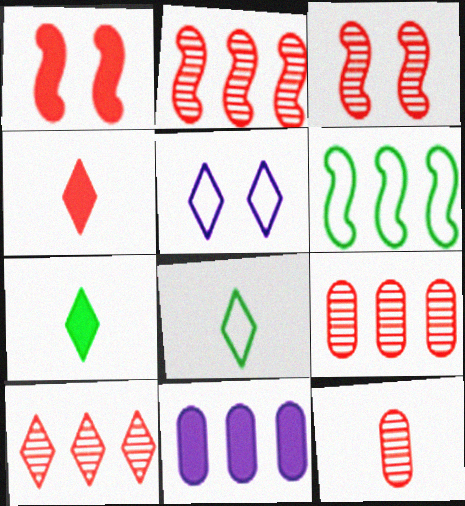[[1, 7, 11], 
[2, 9, 10], 
[3, 8, 11], 
[3, 10, 12], 
[5, 7, 10], 
[6, 10, 11]]